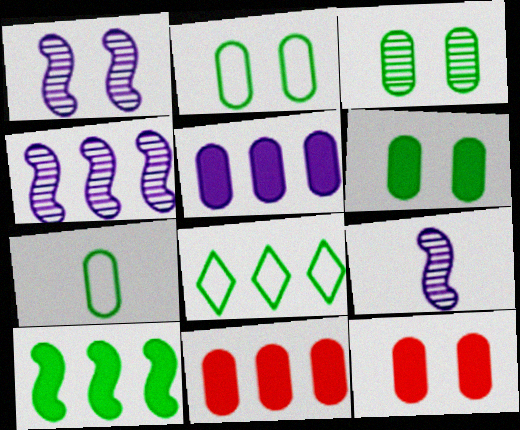[[1, 4, 9], 
[2, 3, 6], 
[4, 8, 11], 
[8, 9, 12]]